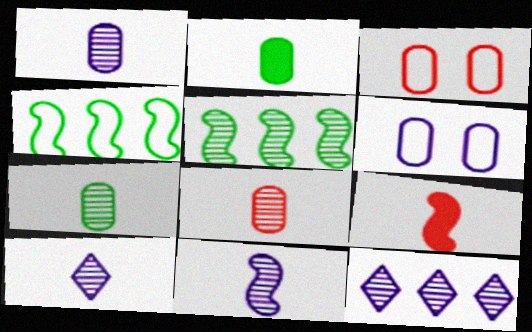[[1, 7, 8], 
[1, 10, 11]]